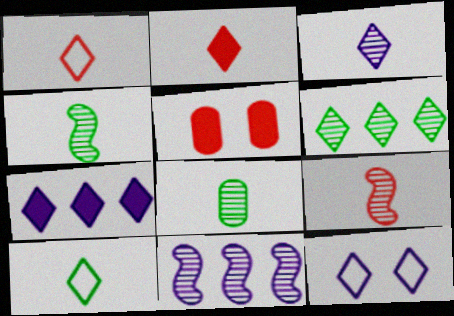[[2, 3, 10], 
[2, 6, 12], 
[3, 7, 12], 
[3, 8, 9], 
[5, 10, 11]]